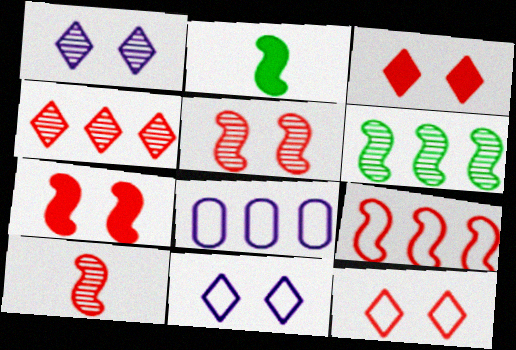[[7, 9, 10]]